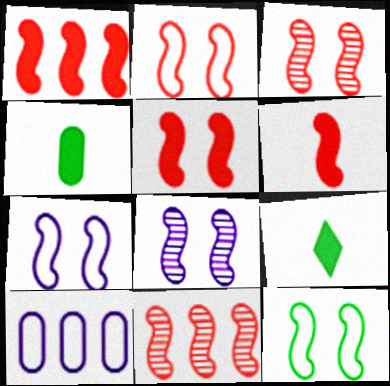[[1, 5, 6], 
[2, 3, 5], 
[2, 6, 11], 
[2, 7, 12], 
[3, 9, 10], 
[5, 8, 12]]